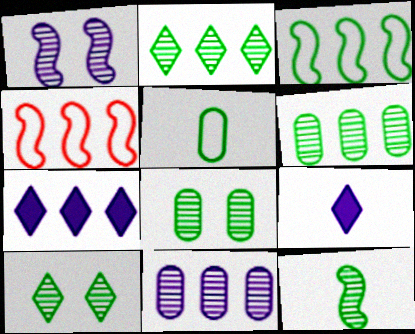[[2, 8, 12], 
[4, 6, 7], 
[4, 8, 9], 
[6, 10, 12]]